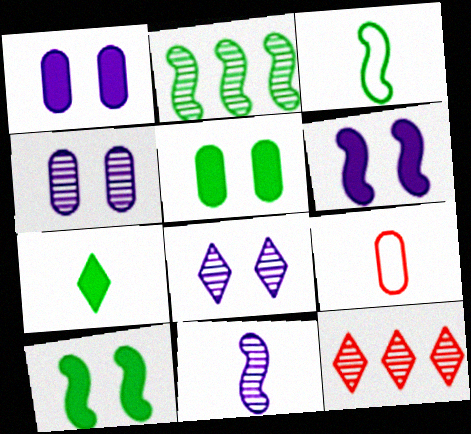[[1, 3, 12], 
[2, 3, 10], 
[7, 9, 11]]